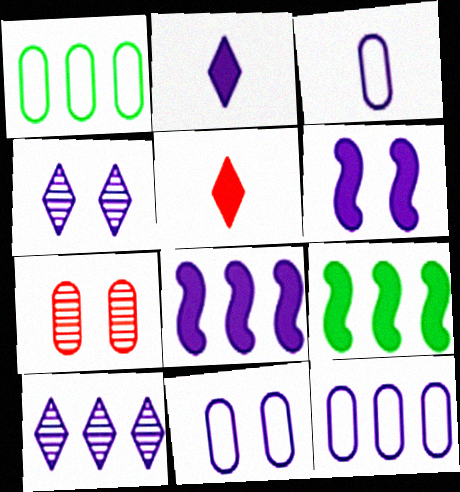[[3, 4, 8], 
[3, 6, 10], 
[3, 11, 12], 
[4, 6, 11], 
[8, 10, 12]]